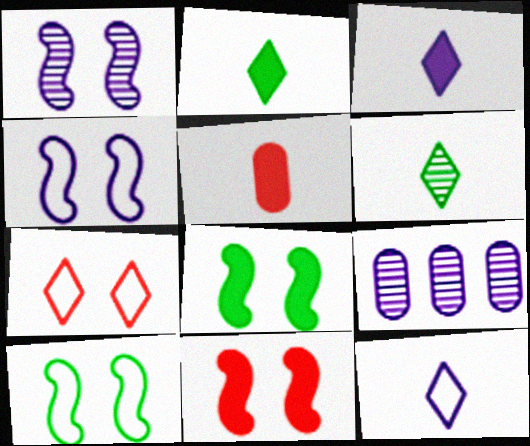[[1, 10, 11], 
[3, 4, 9]]